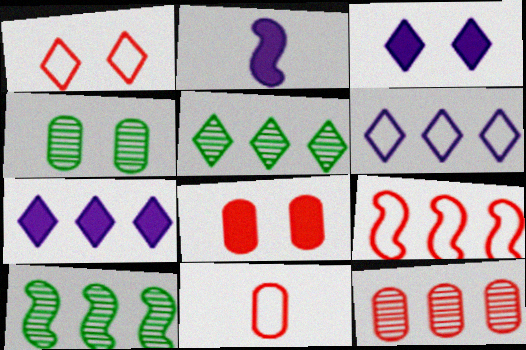[[1, 9, 11], 
[3, 10, 11], 
[8, 11, 12]]